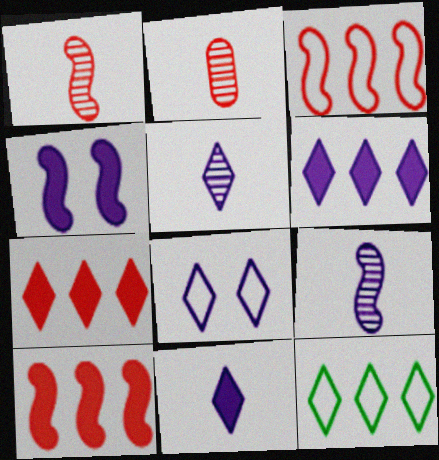[[2, 4, 12], 
[5, 6, 8]]